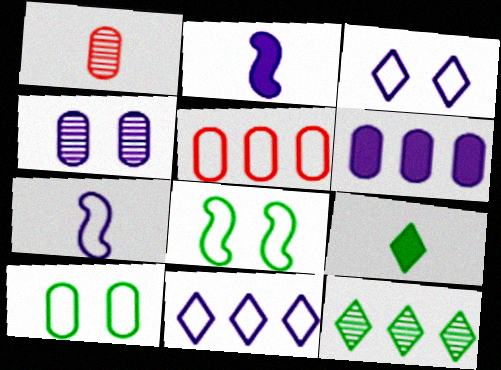[[1, 6, 10], 
[1, 7, 9], 
[2, 4, 11]]